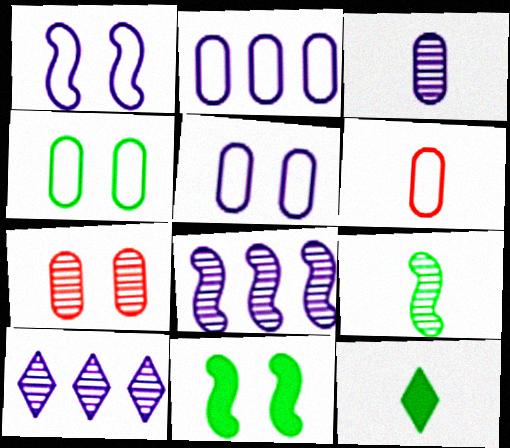[[2, 4, 6], 
[6, 10, 11], 
[7, 9, 10]]